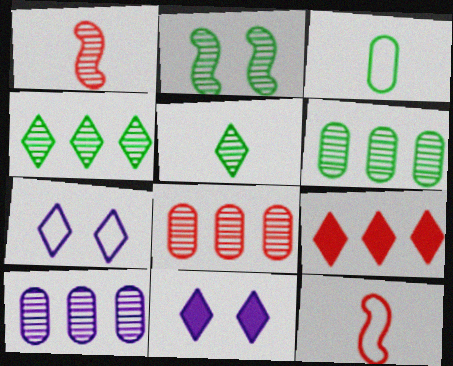[[2, 5, 6], 
[5, 7, 9], 
[6, 8, 10], 
[6, 11, 12]]